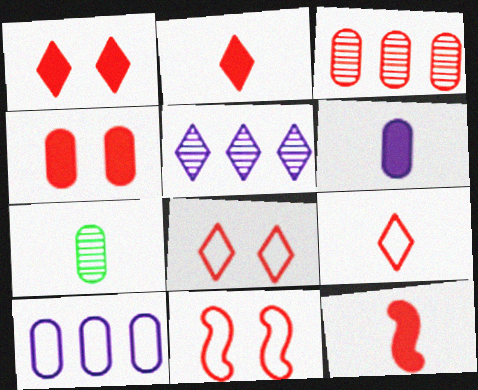[[2, 3, 11], 
[3, 8, 12], 
[4, 7, 10]]